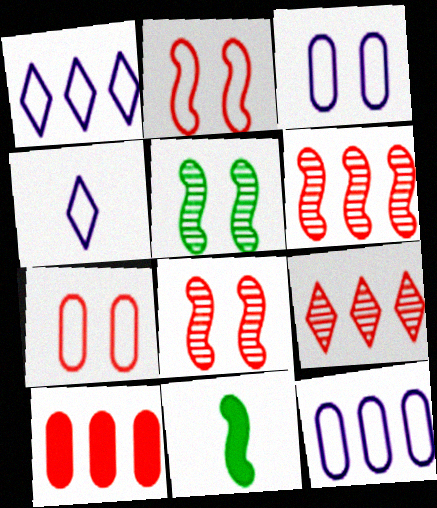[[3, 9, 11], 
[4, 5, 10]]